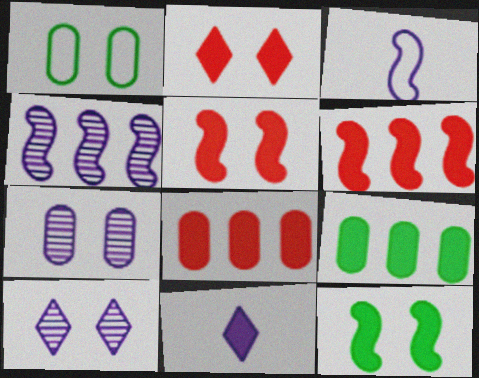[[1, 5, 10], 
[5, 9, 11], 
[8, 11, 12]]